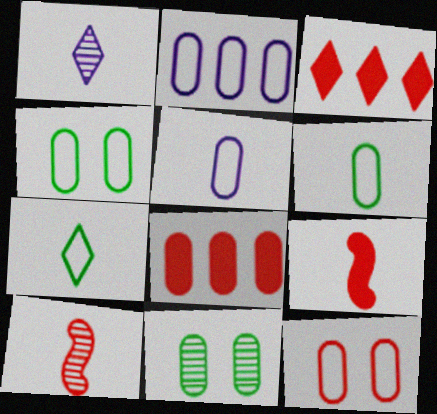[[1, 6, 9], 
[2, 6, 12], 
[3, 10, 12], 
[5, 8, 11]]